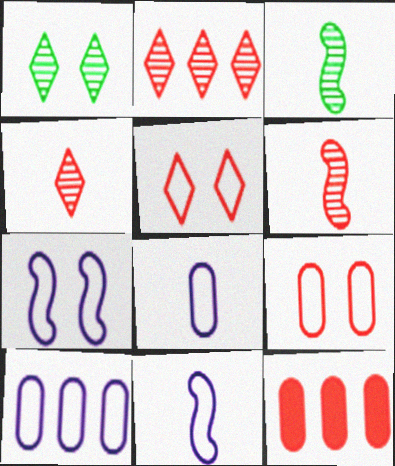[[1, 11, 12], 
[5, 6, 12]]